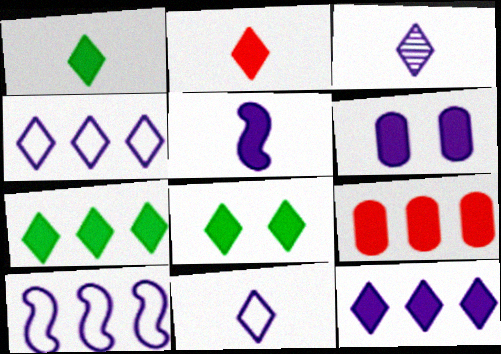[[1, 7, 8], 
[2, 8, 12], 
[3, 6, 10], 
[5, 6, 12], 
[5, 8, 9]]